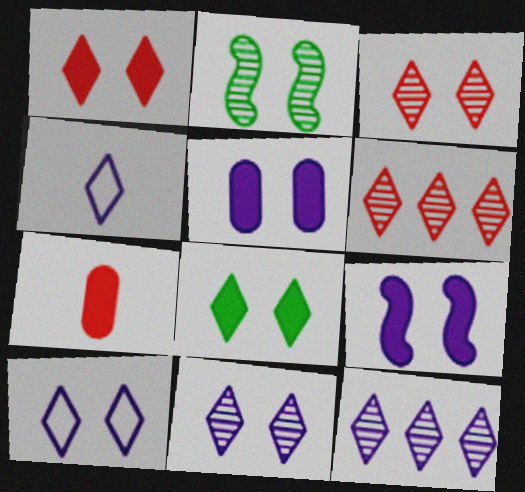[[3, 8, 10], 
[4, 6, 8]]